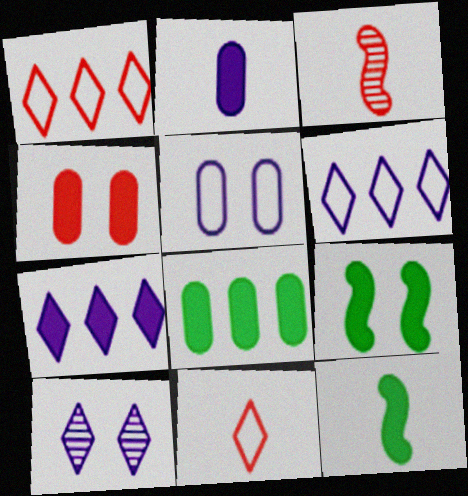[[1, 3, 4], 
[2, 4, 8], 
[4, 7, 12]]